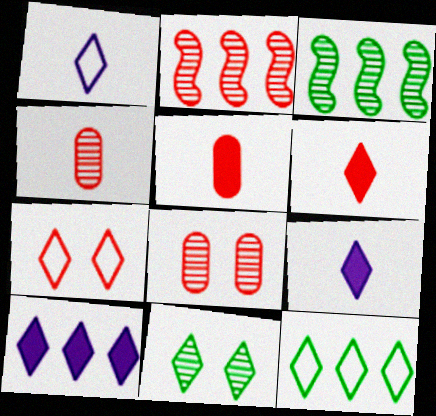[[1, 7, 12], 
[2, 5, 7]]